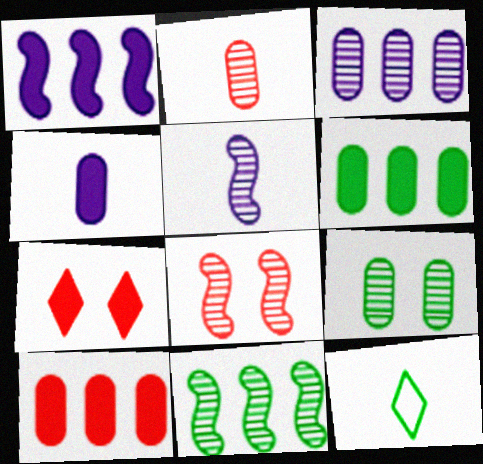[[2, 3, 9], 
[5, 8, 11]]